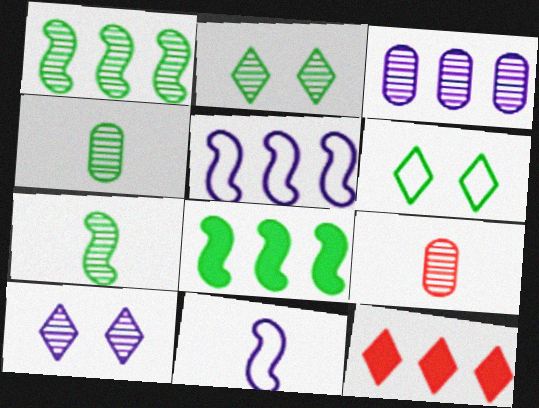[[1, 2, 4], 
[1, 9, 10], 
[4, 6, 8]]